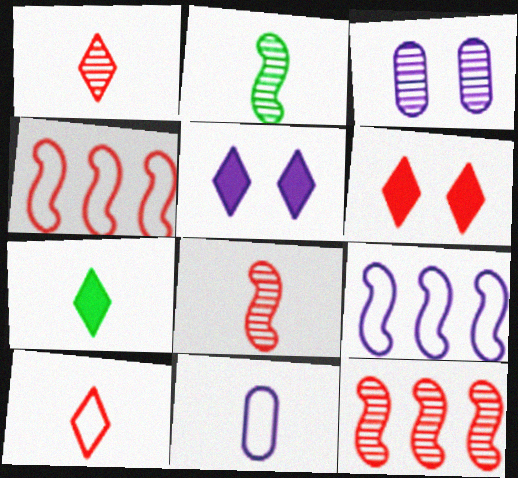[[3, 4, 7], 
[7, 8, 11]]